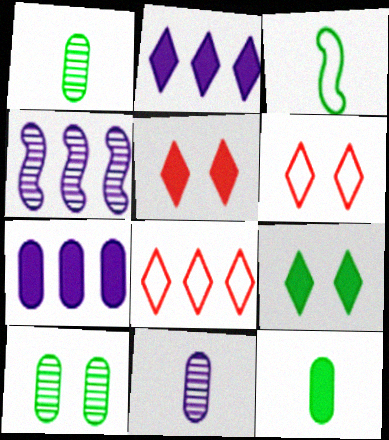[[4, 6, 12]]